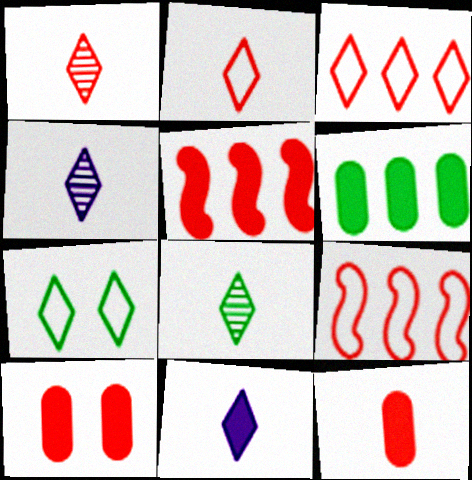[[1, 4, 8], 
[1, 9, 10], 
[2, 8, 11]]